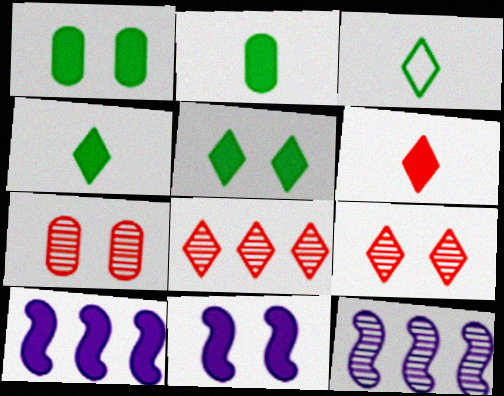[[1, 6, 10], 
[3, 7, 10]]